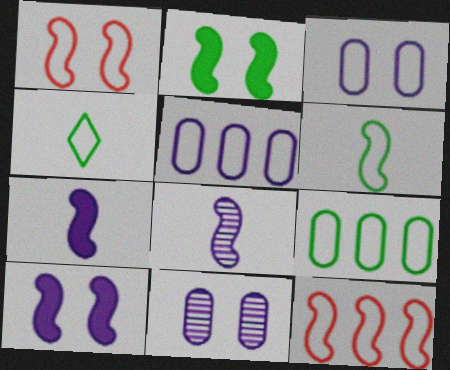[[1, 4, 5], 
[2, 8, 12], 
[3, 4, 12]]